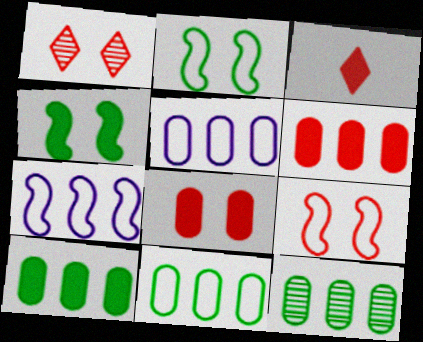[[1, 8, 9], 
[5, 6, 12], 
[10, 11, 12]]